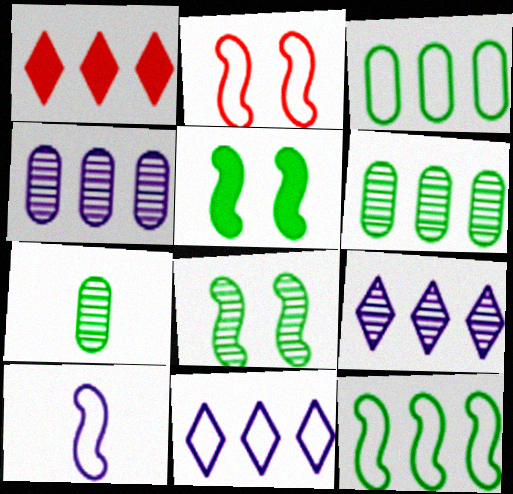[[1, 4, 12], 
[2, 10, 12]]